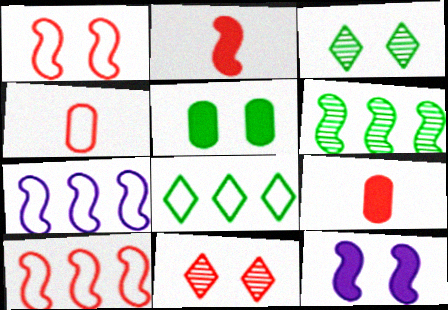[[3, 7, 9], 
[9, 10, 11]]